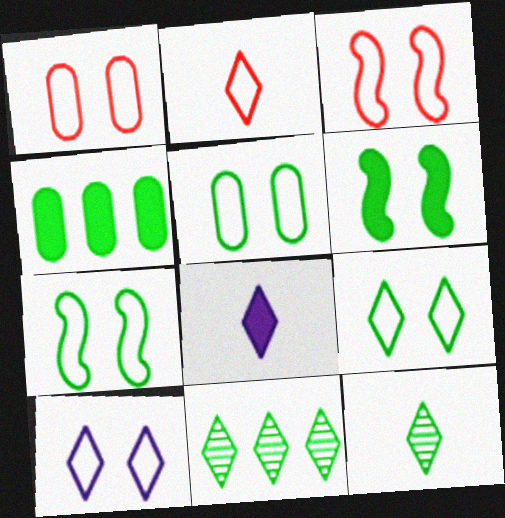[[1, 7, 10], 
[2, 8, 12], 
[3, 5, 10], 
[4, 7, 12], 
[5, 7, 9]]